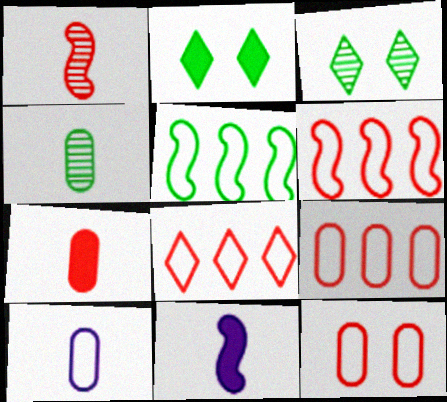[[2, 4, 5], 
[3, 9, 11], 
[4, 7, 10], 
[6, 8, 9]]